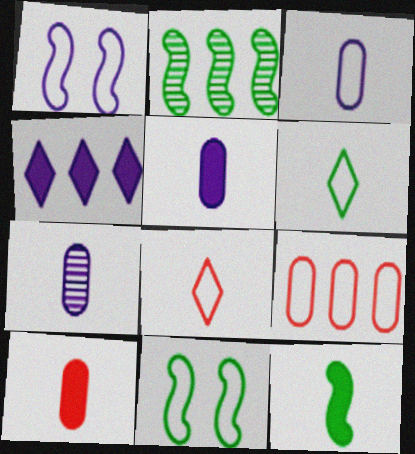[[1, 4, 7], 
[1, 6, 9], 
[2, 4, 9], 
[2, 11, 12], 
[3, 5, 7], 
[7, 8, 12]]